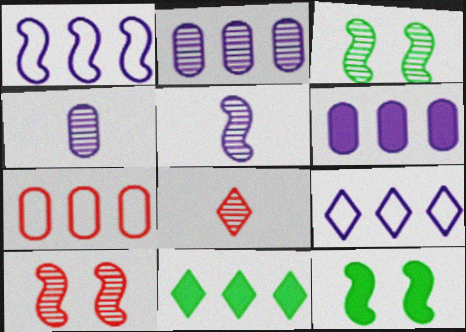[[2, 3, 8]]